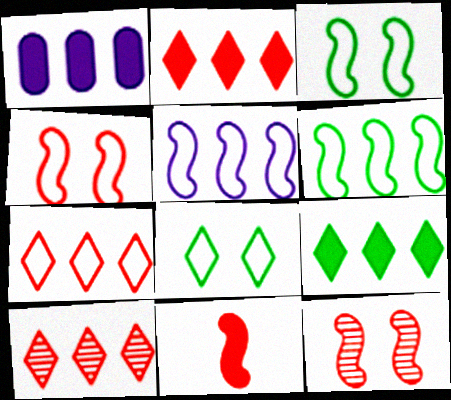[[1, 6, 10], 
[2, 7, 10]]